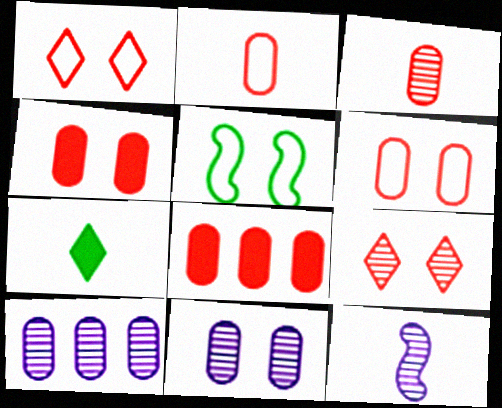[[2, 7, 12], 
[3, 6, 8]]